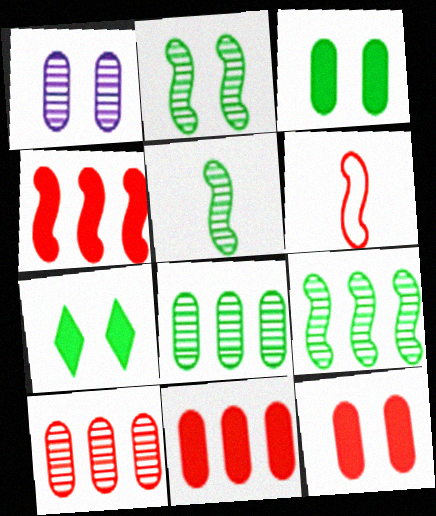[[2, 5, 9]]